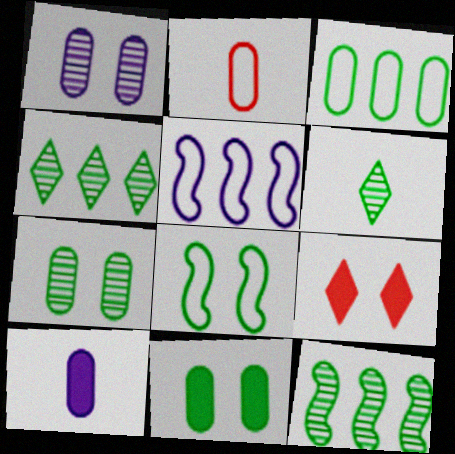[[1, 8, 9], 
[6, 7, 12]]